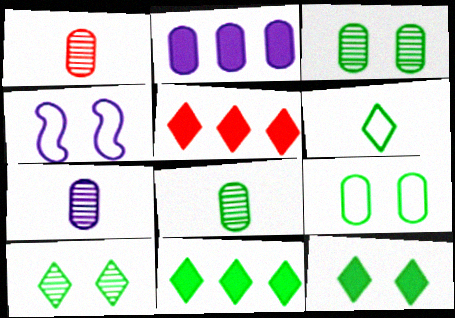[[1, 2, 9], 
[1, 4, 11], 
[1, 7, 8], 
[4, 5, 8], 
[6, 10, 11]]